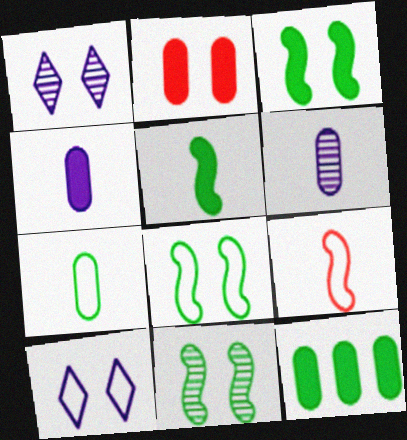[[1, 2, 8], 
[1, 9, 12], 
[2, 4, 12], 
[2, 10, 11], 
[3, 8, 11]]